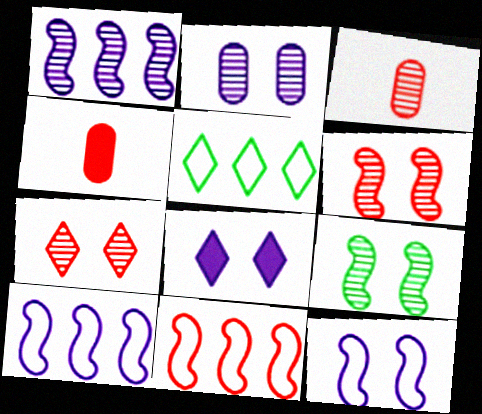[[2, 7, 9], 
[2, 8, 12], 
[4, 7, 11]]